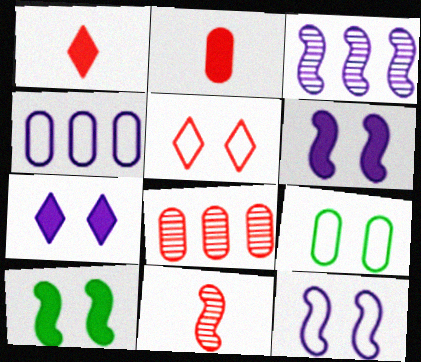[[1, 3, 9], 
[5, 9, 12]]